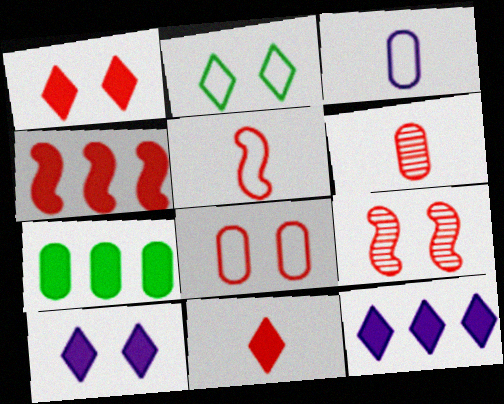[[1, 8, 9], 
[4, 5, 9], 
[4, 7, 12], 
[5, 6, 11]]